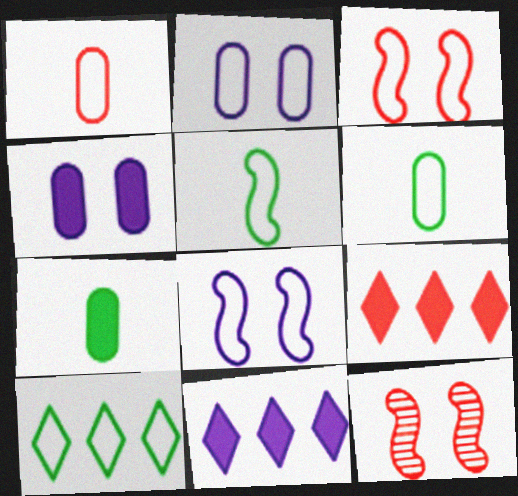[[1, 8, 10], 
[1, 9, 12], 
[6, 11, 12]]